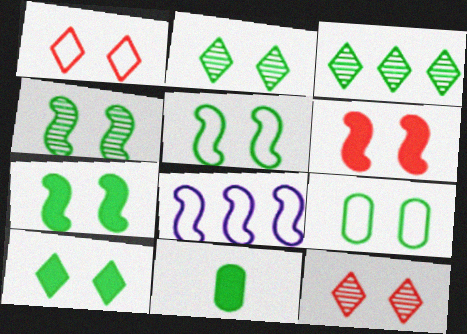[[2, 7, 9], 
[3, 5, 11], 
[4, 5, 7], 
[4, 9, 10], 
[8, 11, 12]]